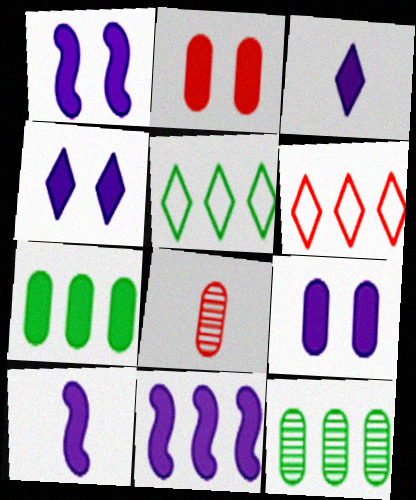[[1, 4, 9], 
[1, 5, 8], 
[1, 10, 11], 
[3, 9, 11], 
[6, 11, 12]]